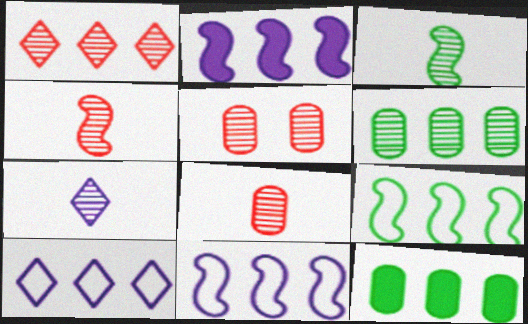[[1, 4, 5], 
[1, 11, 12], 
[3, 7, 8]]